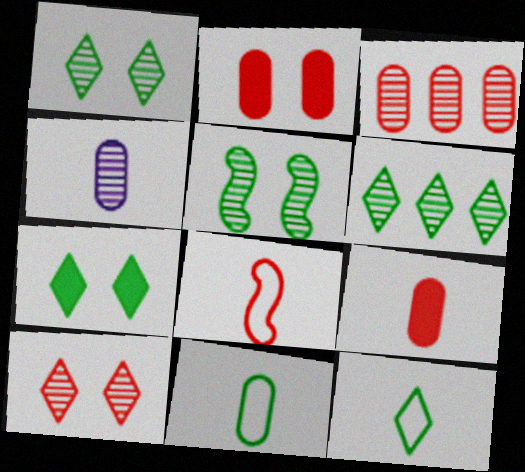[[4, 9, 11], 
[6, 7, 12]]